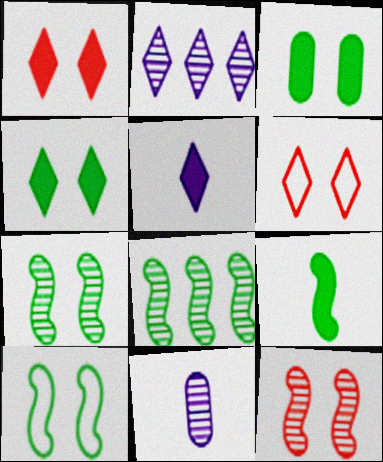[[8, 9, 10]]